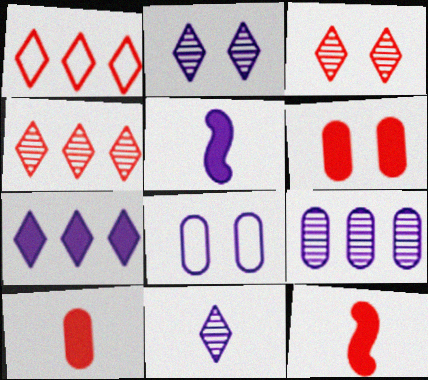[]